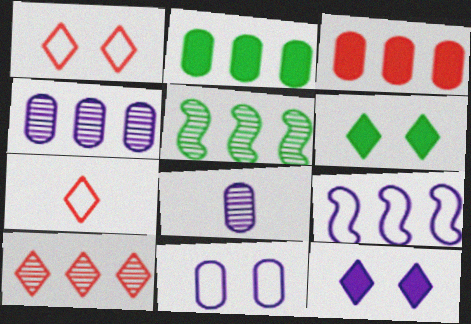[[2, 9, 10], 
[4, 5, 10], 
[8, 9, 12]]